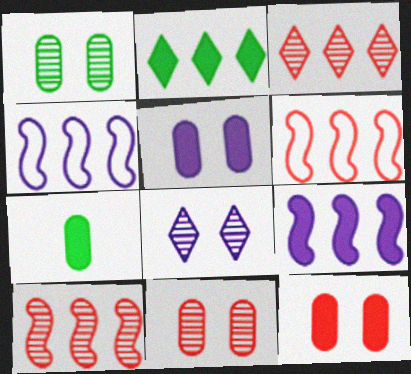[[6, 7, 8]]